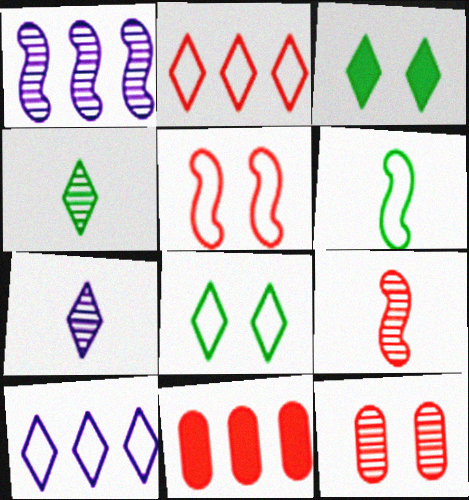[[1, 4, 12], 
[2, 3, 7]]